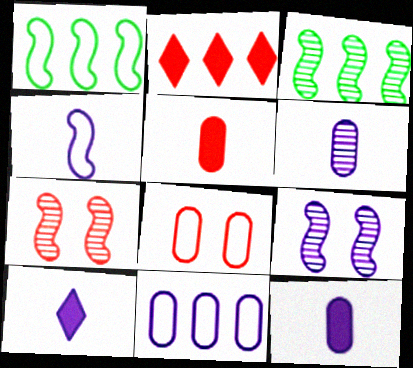[[2, 3, 11], 
[3, 8, 10], 
[4, 6, 10], 
[9, 10, 11]]